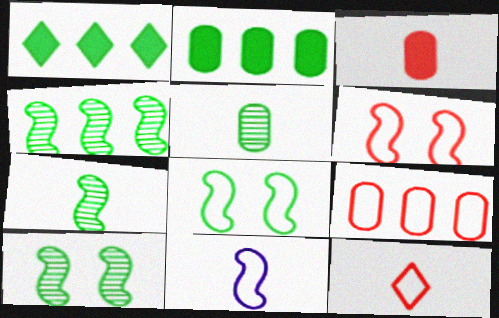[[1, 5, 8], 
[4, 7, 10], 
[6, 9, 12]]